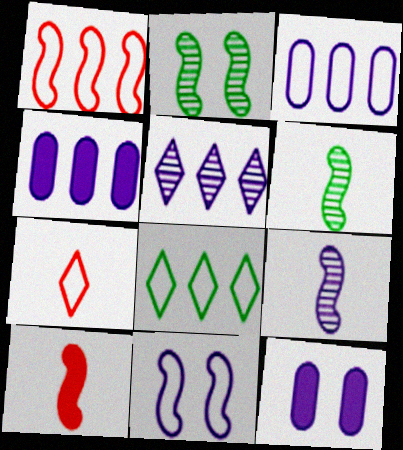[[1, 3, 8], 
[2, 4, 7]]